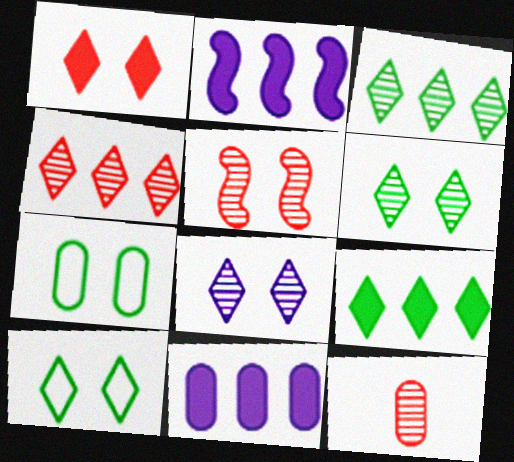[[1, 8, 10], 
[2, 10, 12], 
[4, 5, 12], 
[7, 11, 12]]